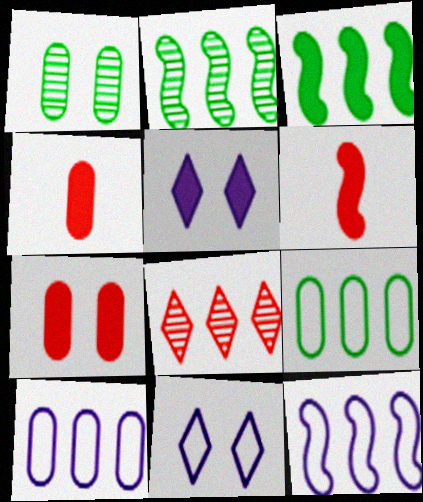[[1, 4, 10], 
[2, 4, 11], 
[3, 4, 5], 
[3, 8, 10]]